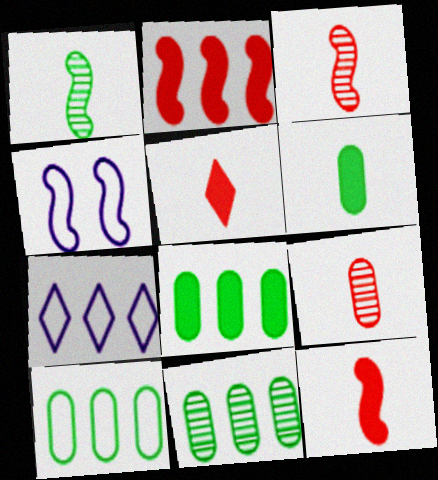[[1, 2, 4], 
[2, 7, 11], 
[4, 5, 11], 
[8, 10, 11]]